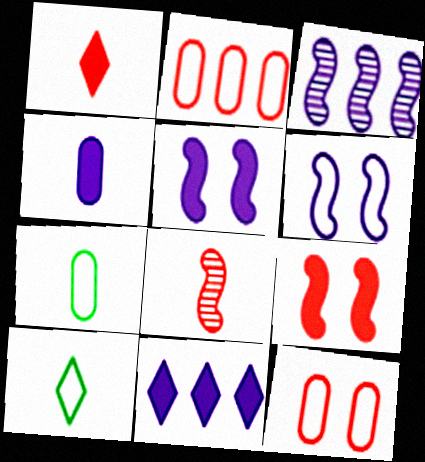[[2, 6, 10], 
[4, 5, 11], 
[4, 8, 10]]